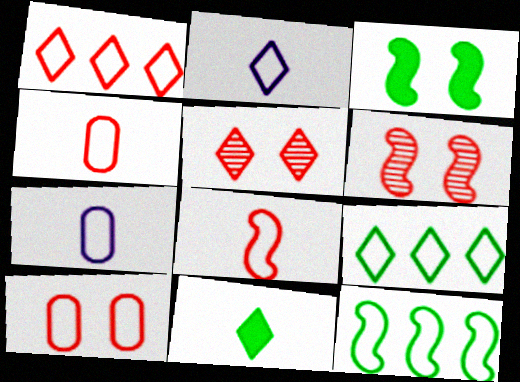[[1, 8, 10], 
[2, 10, 12]]